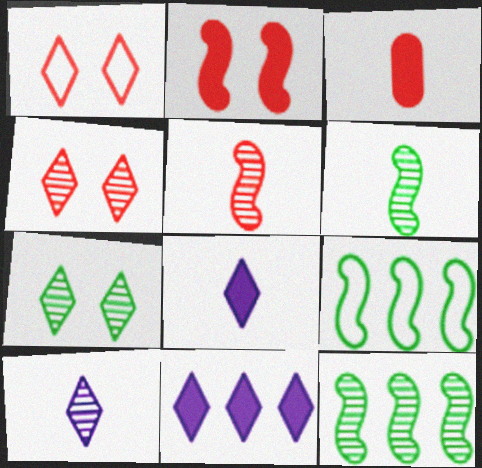[]